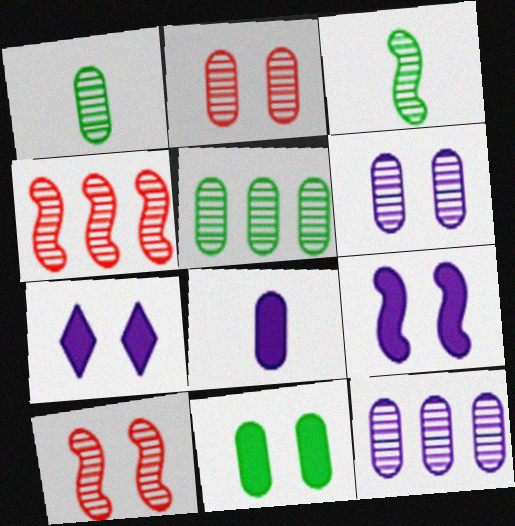[[1, 2, 12]]